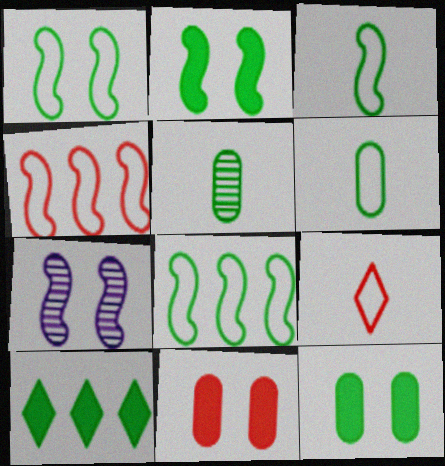[[1, 3, 8], 
[1, 5, 10]]